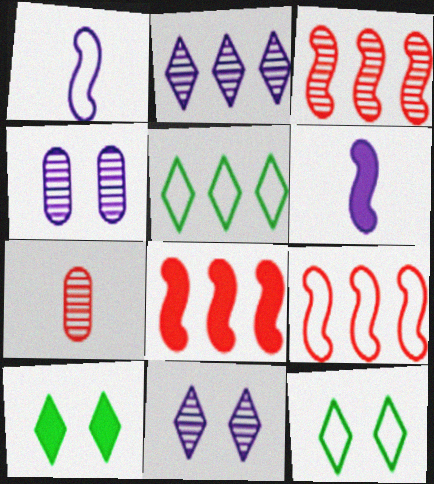[[3, 8, 9]]